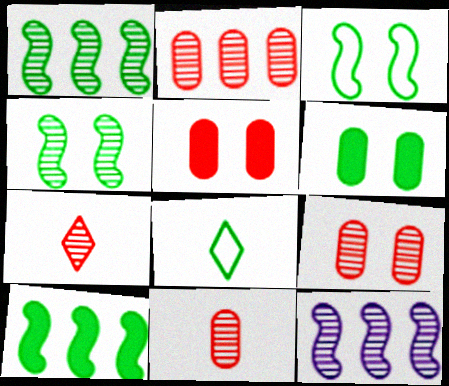[[1, 6, 8], 
[2, 9, 11], 
[5, 8, 12]]